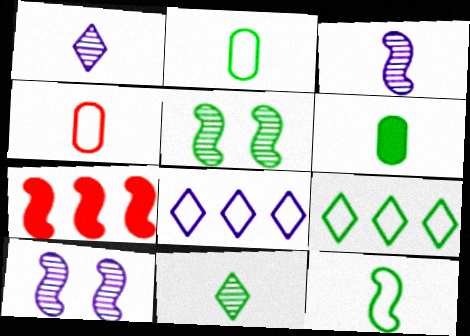[[5, 6, 9], 
[6, 11, 12], 
[7, 10, 12]]